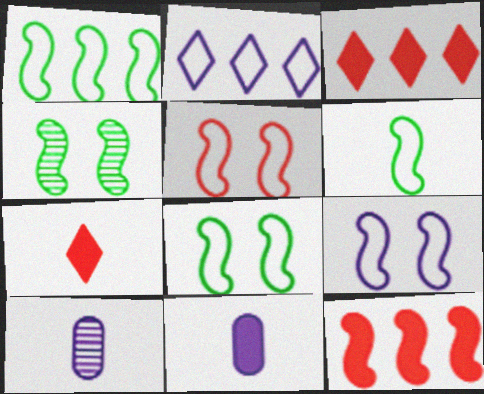[[1, 6, 8], 
[3, 8, 10], 
[5, 8, 9], 
[6, 7, 10]]